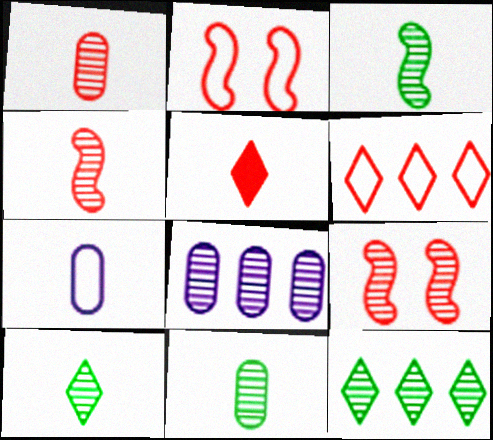[[3, 5, 7], 
[3, 10, 11], 
[8, 9, 10]]